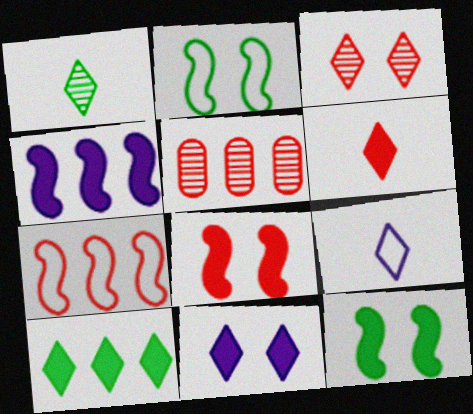[[1, 6, 9], 
[3, 9, 10], 
[5, 9, 12], 
[6, 10, 11]]